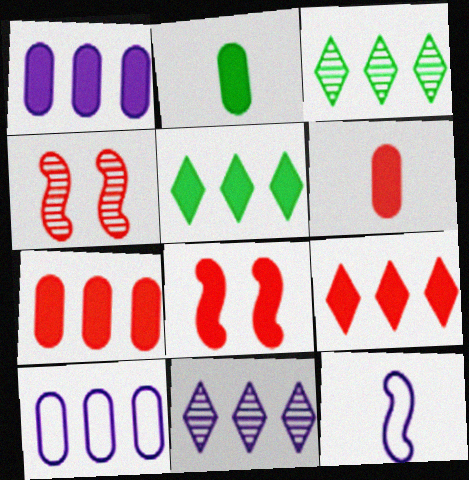[[6, 8, 9]]